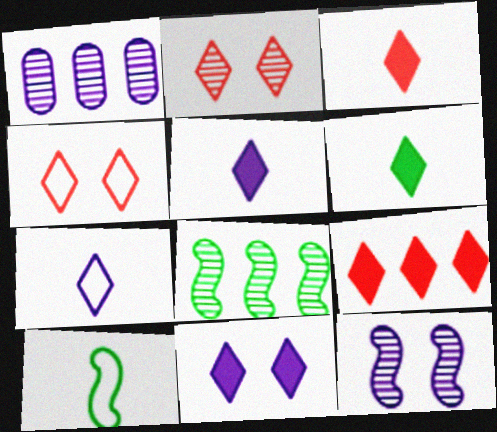[[3, 5, 6], 
[6, 9, 11]]